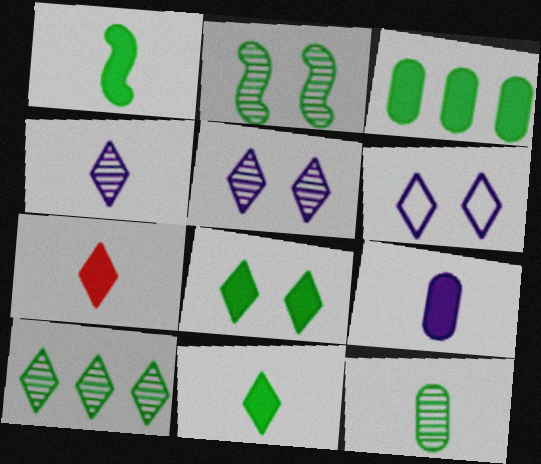[[1, 3, 8], 
[1, 7, 9], 
[2, 10, 12], 
[6, 7, 10]]